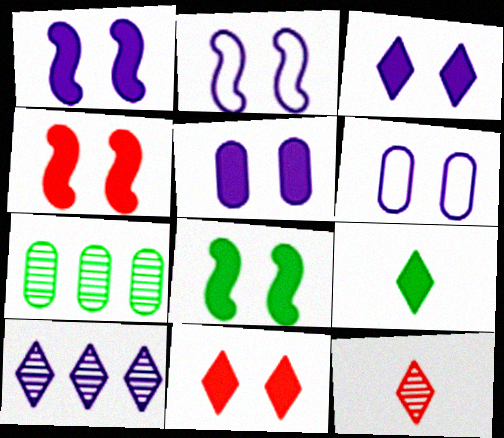[[1, 3, 5], 
[1, 4, 8], 
[5, 8, 11]]